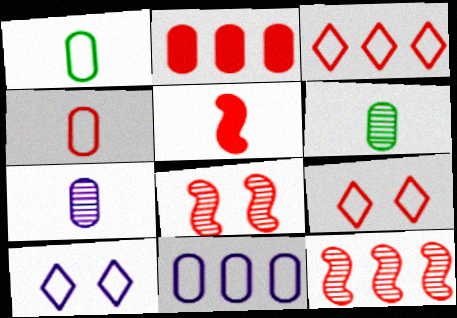[[2, 3, 12]]